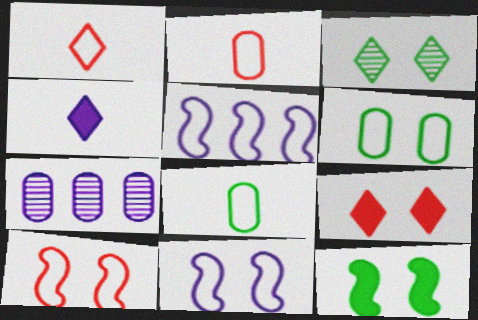[[1, 5, 6], 
[1, 7, 12], 
[3, 6, 12], 
[4, 7, 11]]